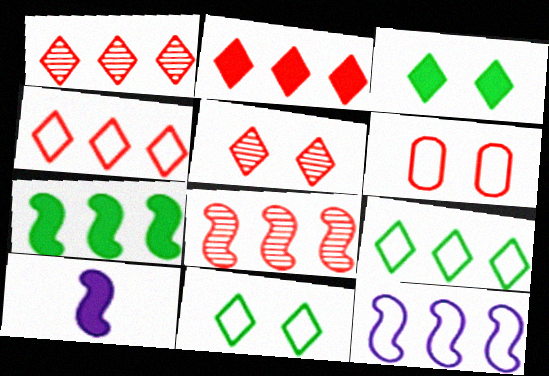[[1, 2, 4], 
[7, 8, 12]]